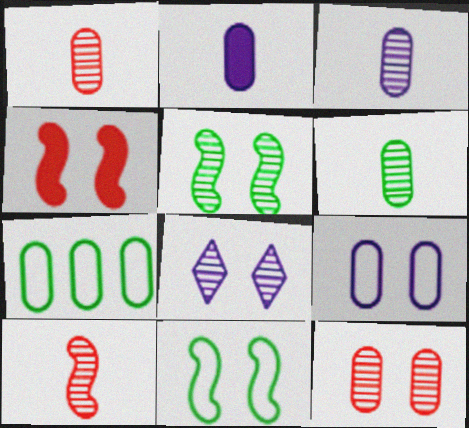[[1, 3, 6], 
[2, 7, 12], 
[5, 8, 12]]